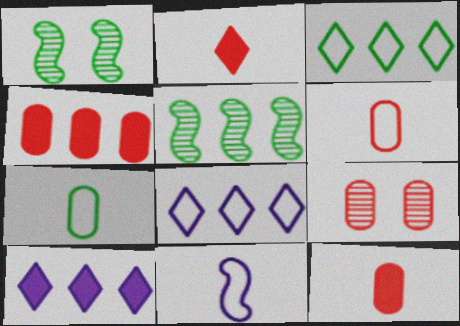[[1, 6, 10], 
[1, 8, 12], 
[4, 5, 8], 
[4, 6, 9]]